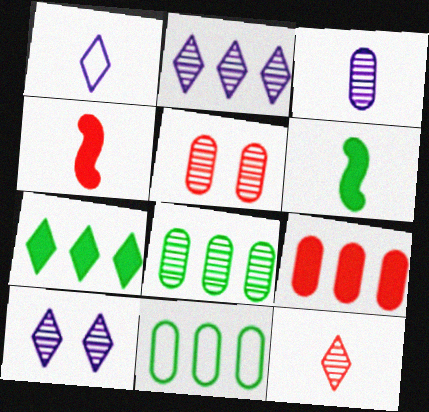[[3, 5, 8], 
[4, 10, 11]]